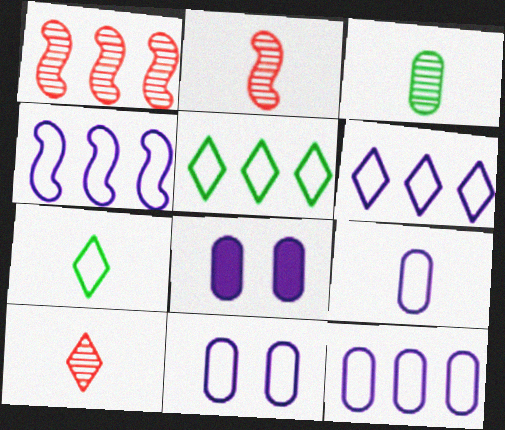[[1, 7, 8], 
[2, 5, 8], 
[4, 6, 12], 
[9, 11, 12]]